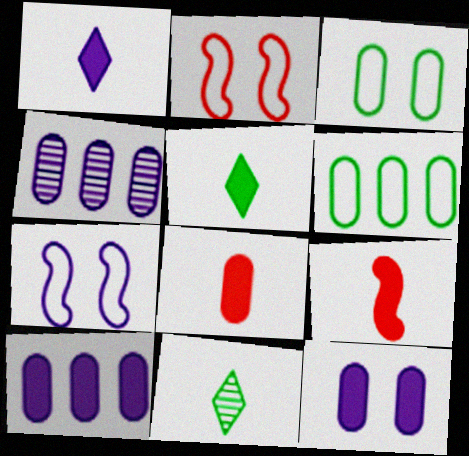[[1, 4, 7], 
[2, 4, 5], 
[2, 10, 11], 
[3, 4, 8]]